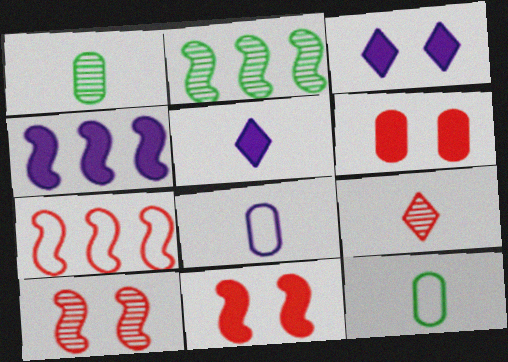[[1, 3, 7], 
[2, 4, 7], 
[6, 7, 9]]